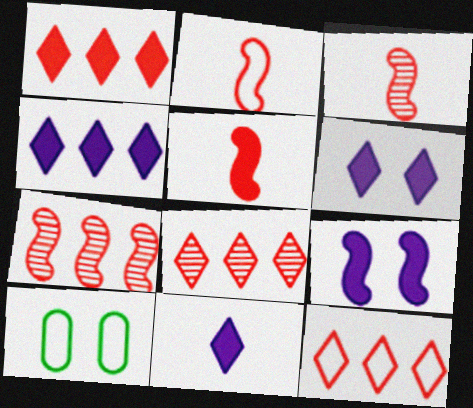[[1, 8, 12], 
[2, 3, 5], 
[3, 4, 10], 
[4, 6, 11], 
[7, 10, 11]]